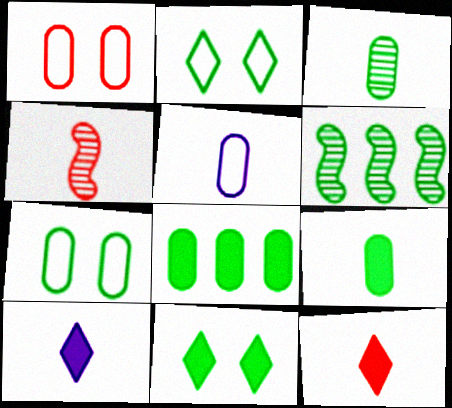[[1, 6, 10], 
[2, 6, 9], 
[3, 7, 8]]